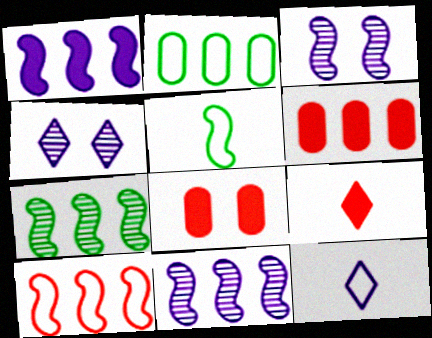[[1, 7, 10], 
[2, 3, 9], 
[4, 5, 6], 
[7, 8, 12]]